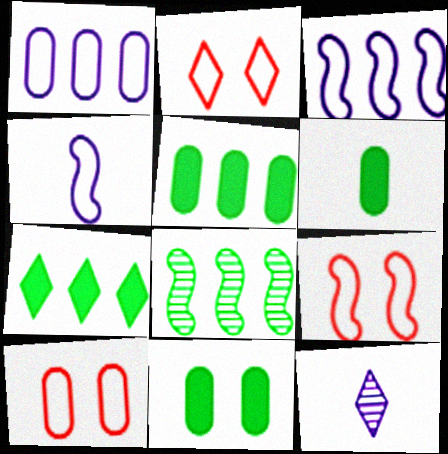[[2, 7, 12], 
[2, 9, 10], 
[5, 6, 11], 
[5, 9, 12]]